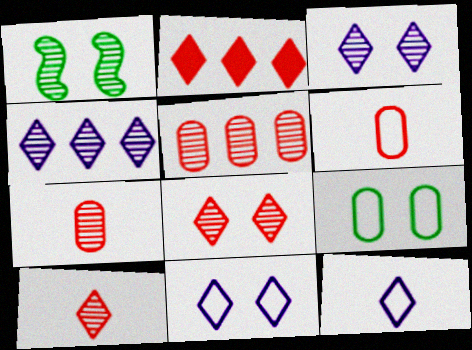[[1, 4, 7]]